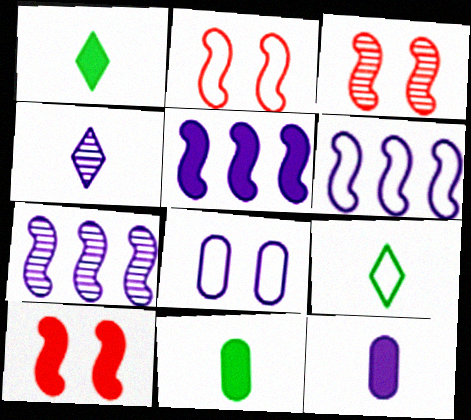[[2, 3, 10], 
[4, 5, 8], 
[5, 6, 7]]